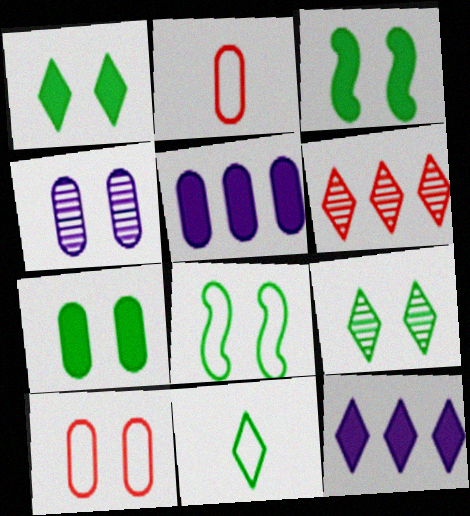[[1, 3, 7], 
[4, 7, 10], 
[7, 8, 9]]